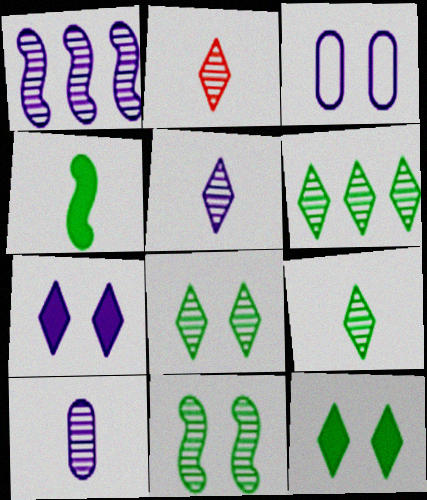[[2, 5, 9], 
[6, 8, 9]]